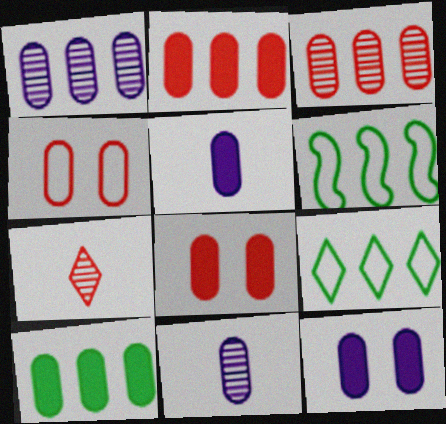[[4, 10, 11], 
[5, 8, 10], 
[6, 7, 12]]